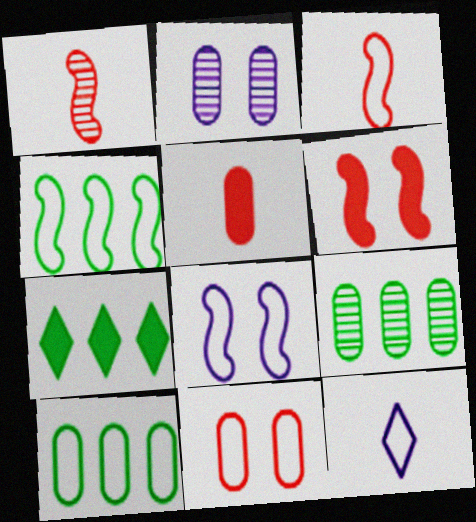[[2, 3, 7], 
[2, 5, 10], 
[3, 4, 8], 
[4, 7, 9], 
[4, 11, 12], 
[6, 9, 12]]